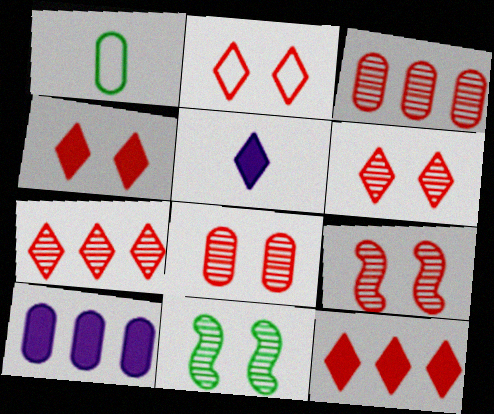[[1, 8, 10], 
[2, 4, 6], 
[6, 8, 9]]